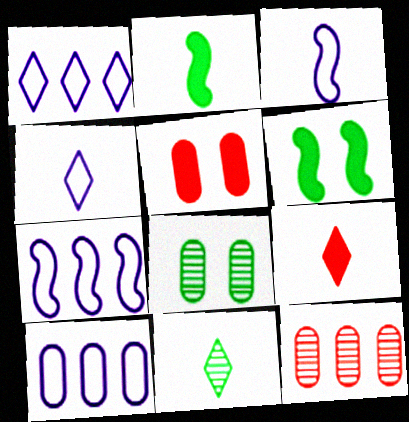[[1, 7, 10], 
[4, 6, 12], 
[4, 9, 11], 
[5, 7, 11], 
[7, 8, 9]]